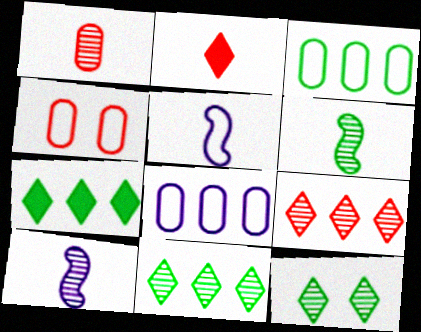[[4, 7, 10]]